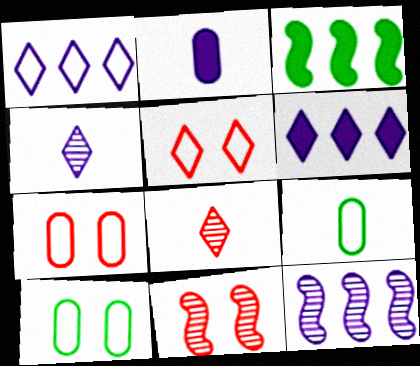[[3, 4, 7], 
[6, 9, 11]]